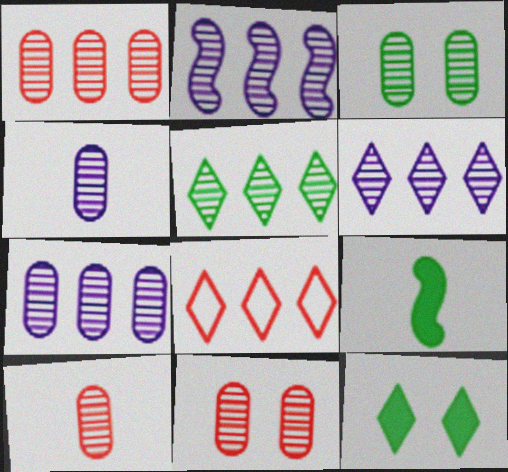[[1, 2, 5], 
[1, 3, 4], 
[1, 10, 11], 
[2, 6, 7], 
[3, 7, 10]]